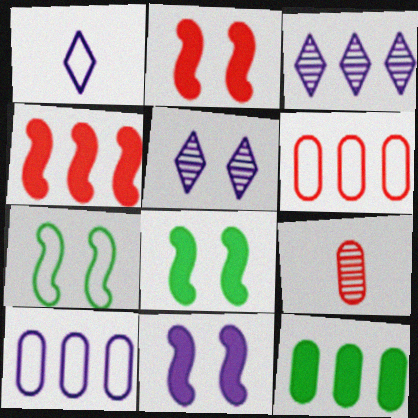[[1, 6, 7], 
[2, 8, 11]]